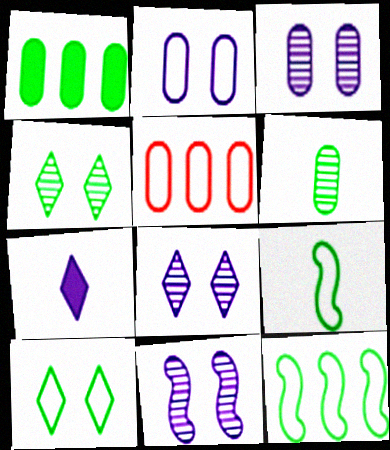[[1, 4, 9], 
[3, 8, 11]]